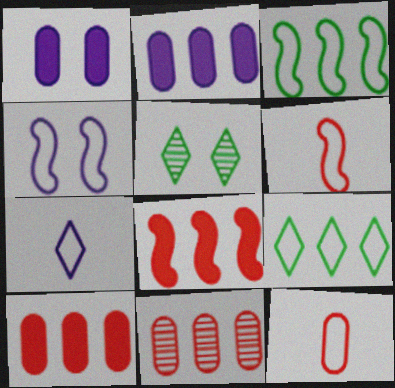[[2, 5, 6], 
[3, 4, 6], 
[4, 9, 12]]